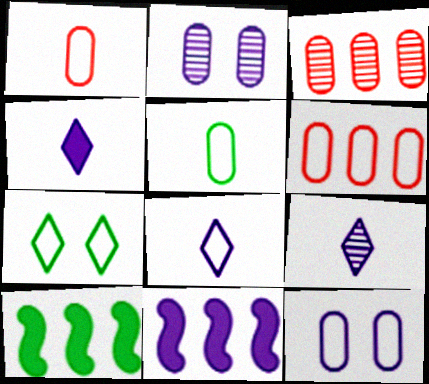[[2, 8, 11], 
[4, 8, 9], 
[5, 6, 12], 
[9, 11, 12]]